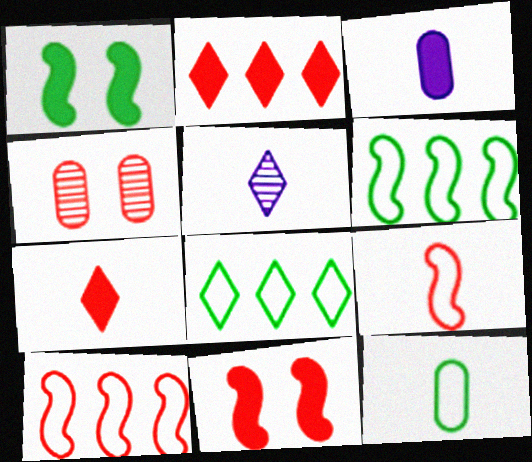[[1, 2, 3], 
[2, 4, 9], 
[4, 7, 10]]